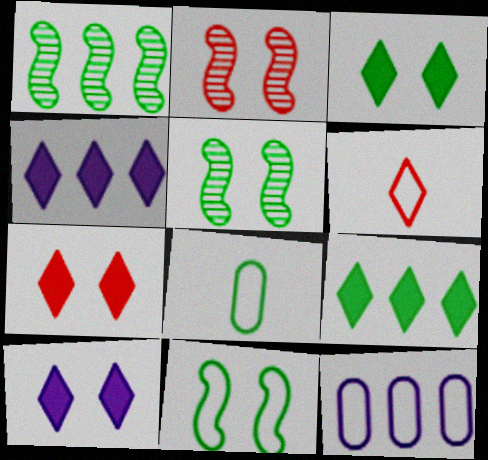[[1, 3, 8], 
[2, 4, 8], 
[3, 7, 10], 
[5, 8, 9], 
[6, 11, 12]]